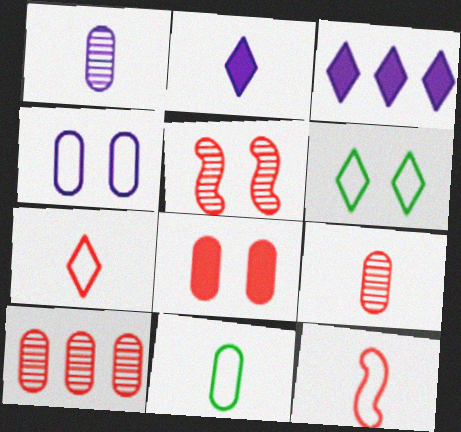[[3, 5, 11]]